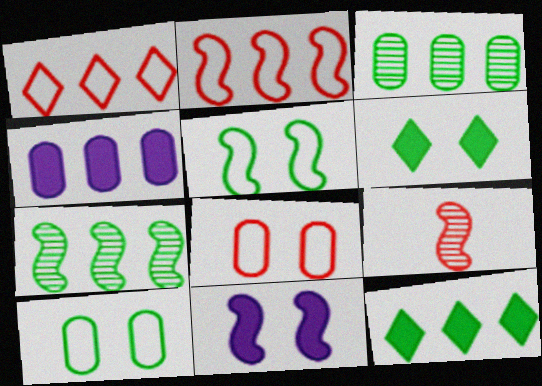[[1, 4, 7]]